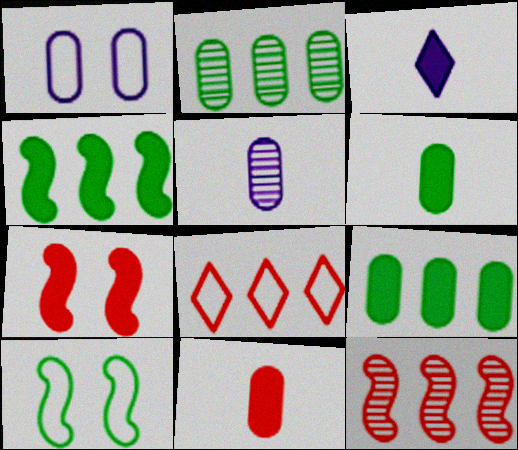[[1, 2, 11], 
[3, 7, 9]]